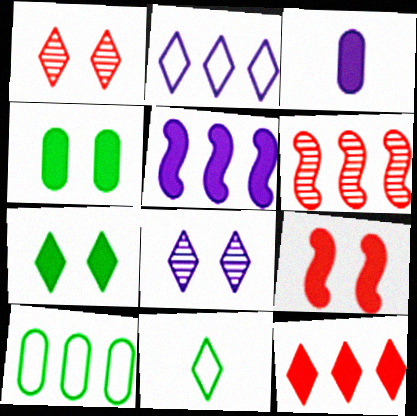[[8, 11, 12]]